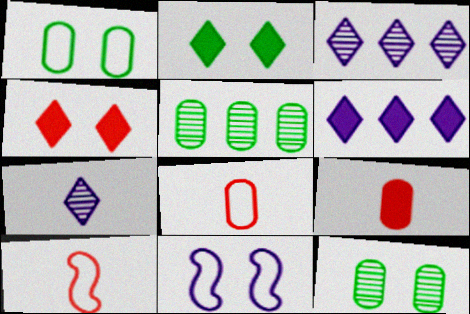[[4, 11, 12], 
[6, 10, 12]]